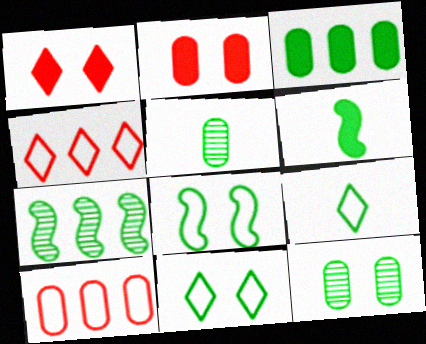[[5, 6, 9], 
[6, 7, 8]]